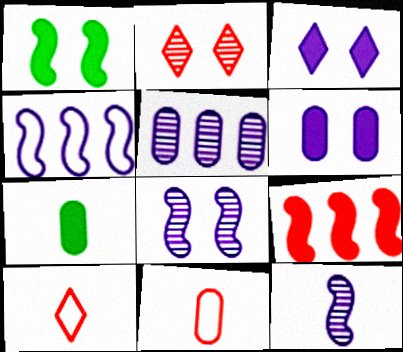[[1, 5, 10], 
[2, 4, 7], 
[2, 9, 11], 
[3, 7, 9], 
[7, 10, 12]]